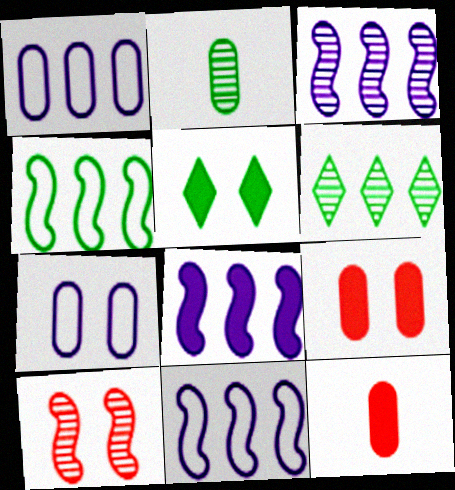[[1, 2, 9], 
[2, 4, 5], 
[3, 8, 11], 
[5, 7, 10], 
[5, 8, 12]]